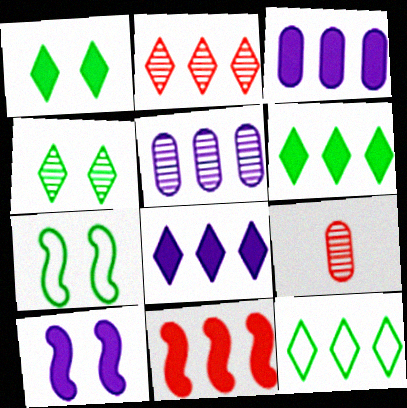[[2, 8, 12], 
[3, 6, 11], 
[5, 11, 12], 
[7, 8, 9], 
[9, 10, 12]]